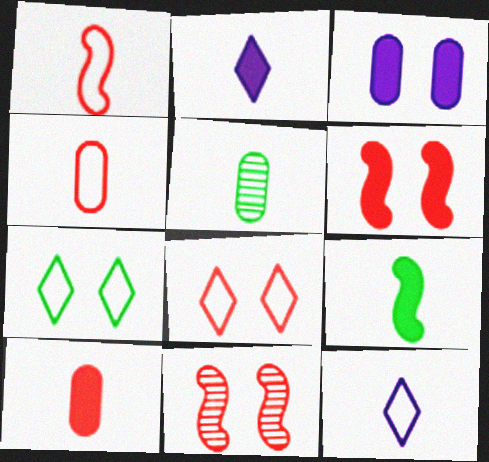[[1, 2, 5], 
[2, 9, 10], 
[3, 7, 11]]